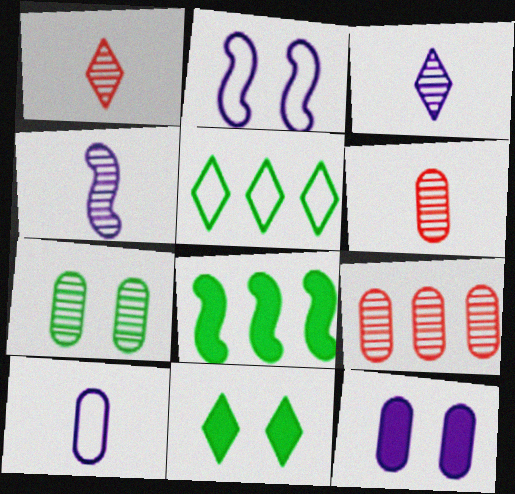[]